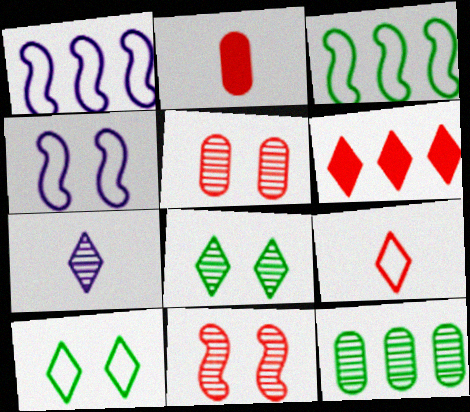[[1, 2, 8], 
[1, 6, 12], 
[6, 7, 10], 
[7, 11, 12]]